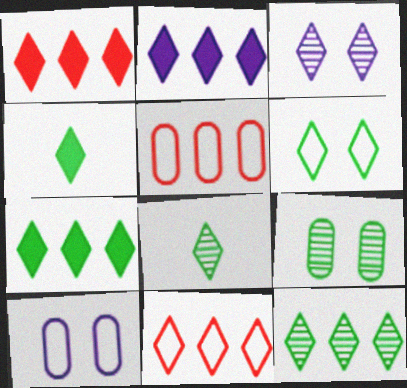[[1, 2, 7], 
[2, 11, 12], 
[3, 4, 11], 
[4, 6, 12], 
[6, 7, 8]]